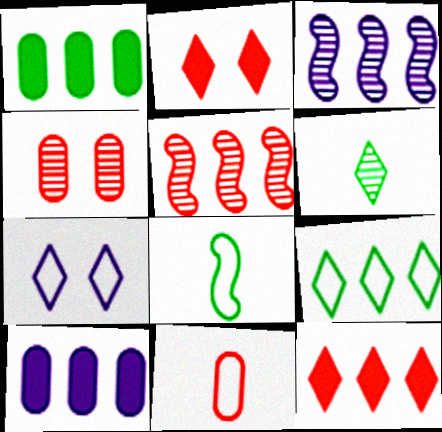[[2, 5, 11], 
[3, 4, 6], 
[5, 9, 10], 
[6, 7, 12]]